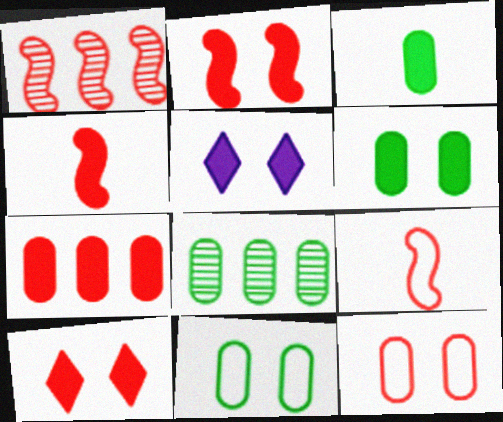[[1, 2, 9], 
[2, 5, 6], 
[3, 8, 11], 
[4, 7, 10], 
[5, 8, 9]]